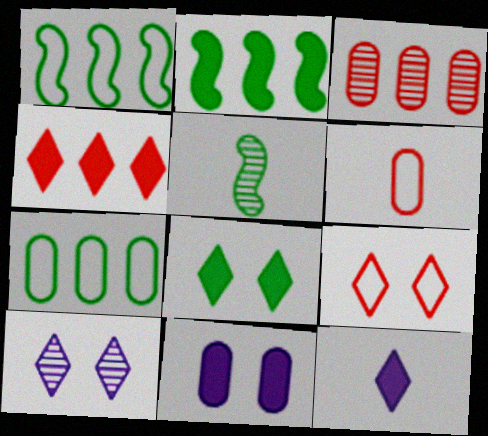[[2, 6, 10], 
[3, 5, 10], 
[4, 8, 12], 
[5, 6, 12], 
[5, 7, 8], 
[8, 9, 10]]